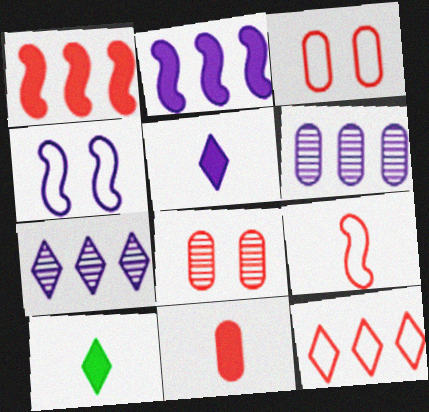[[3, 9, 12], 
[4, 5, 6]]